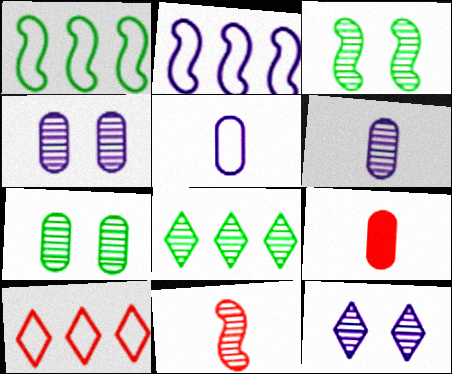[[1, 9, 12], 
[4, 8, 11]]